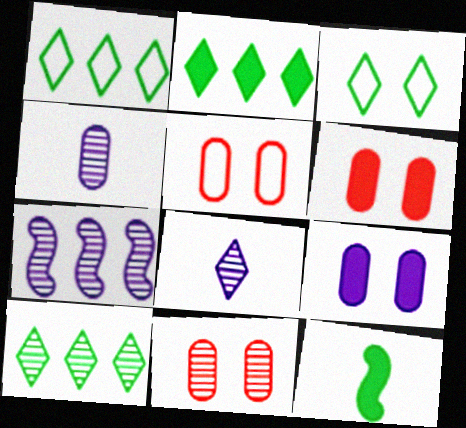[[1, 2, 10], 
[5, 6, 11]]